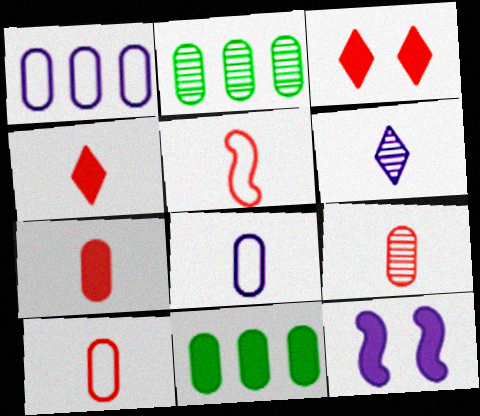[[1, 6, 12], 
[4, 5, 9], 
[4, 11, 12], 
[7, 9, 10]]